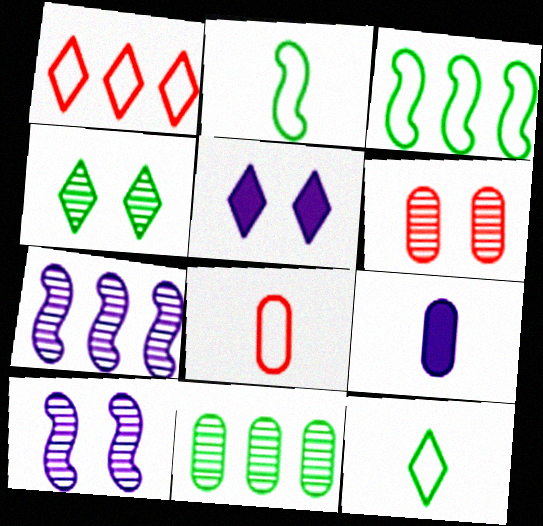[[4, 6, 10]]